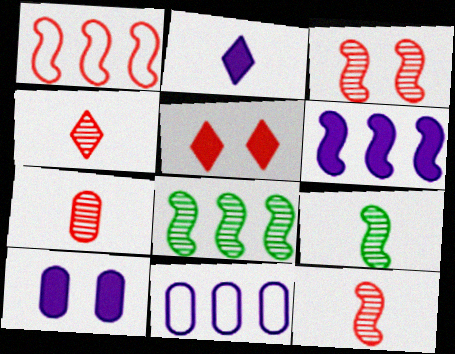[[1, 5, 7], 
[1, 6, 8], 
[2, 6, 10], 
[4, 7, 12], 
[5, 9, 11]]